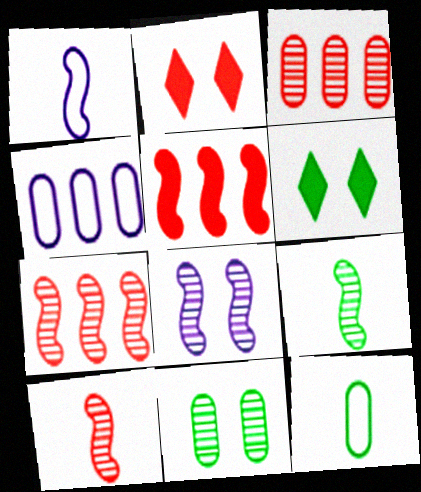[[1, 3, 6], 
[2, 4, 9], 
[4, 6, 10], 
[7, 8, 9]]